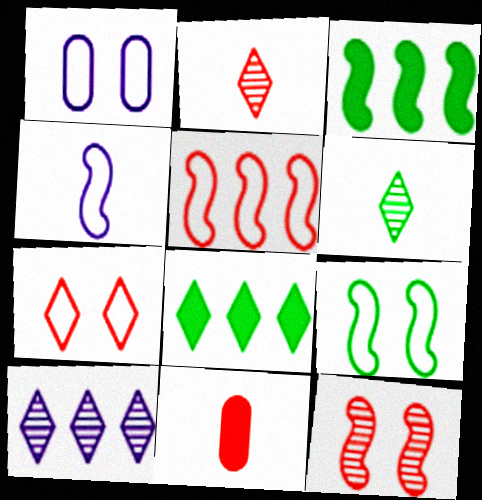[[1, 2, 3], 
[1, 7, 9], 
[3, 4, 12], 
[4, 5, 9], 
[4, 6, 11], 
[9, 10, 11]]